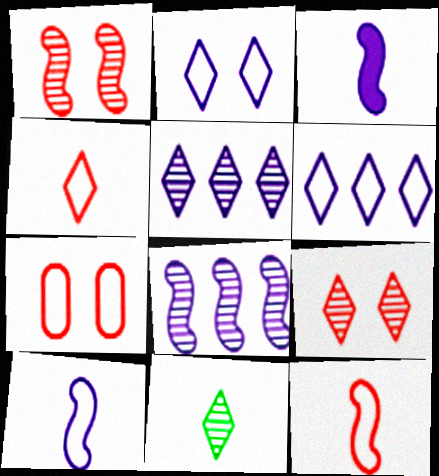[[5, 9, 11]]